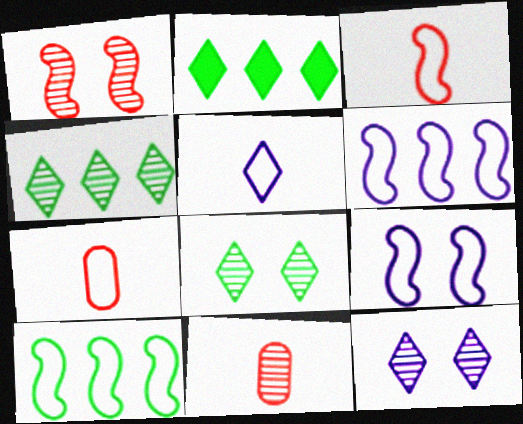[[2, 9, 11], 
[3, 9, 10]]